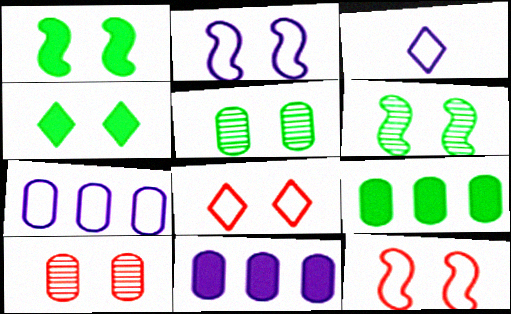[[2, 3, 7], 
[2, 4, 10]]